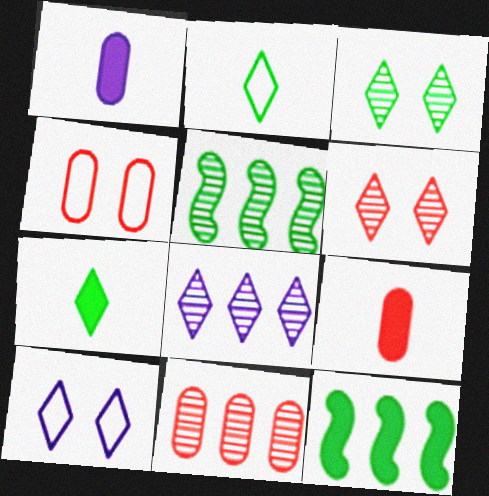[[4, 9, 11], 
[5, 8, 11], 
[5, 9, 10]]